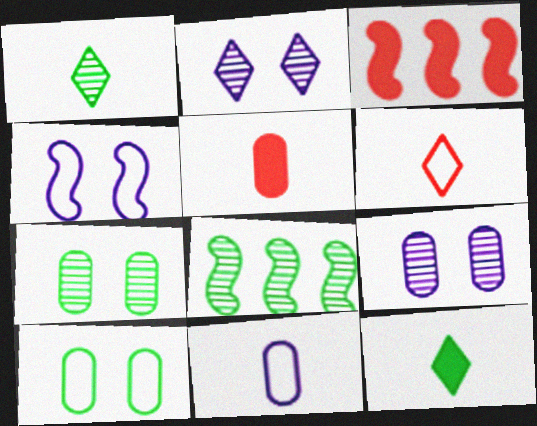[[1, 7, 8], 
[8, 10, 12]]